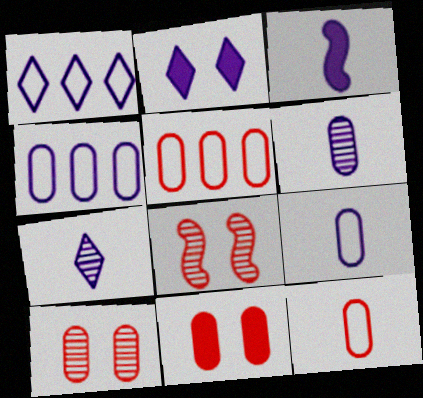[[1, 2, 7], 
[3, 7, 9]]